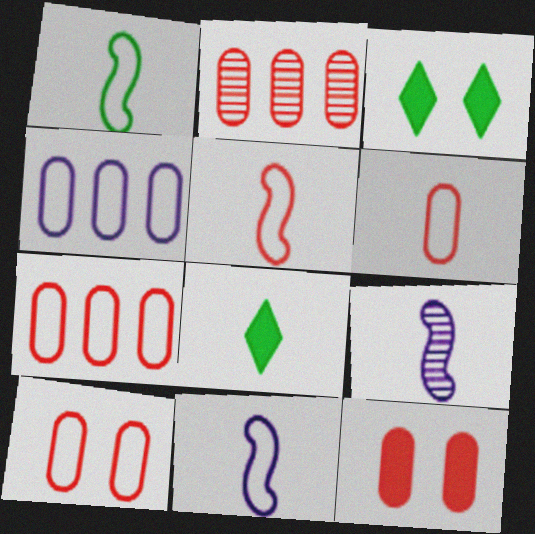[[1, 5, 11], 
[2, 3, 11], 
[2, 6, 12], 
[3, 7, 9], 
[6, 7, 10], 
[6, 8, 9]]